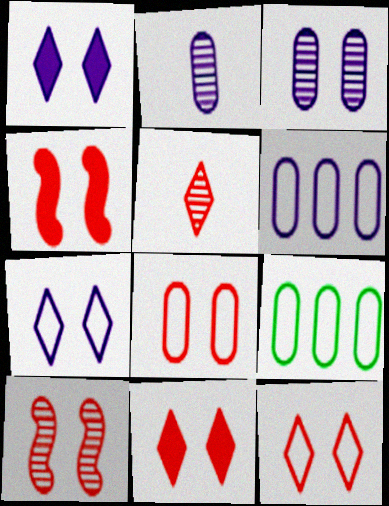[[8, 10, 11]]